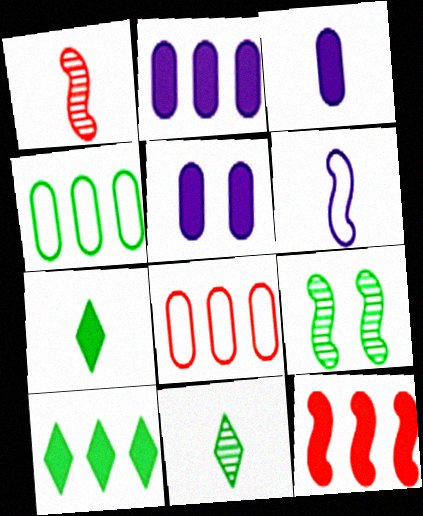[[2, 3, 5], 
[2, 10, 12], 
[4, 7, 9], 
[5, 7, 12], 
[6, 9, 12]]